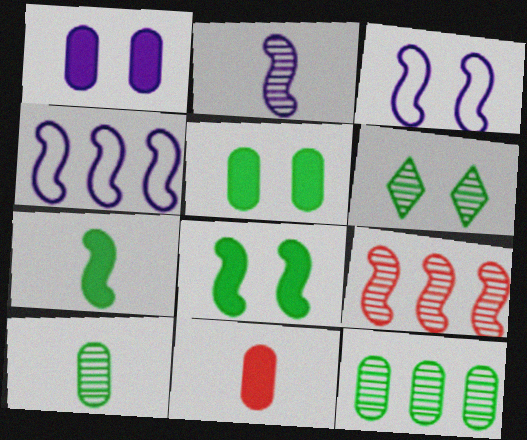[[3, 7, 9], 
[4, 6, 11]]